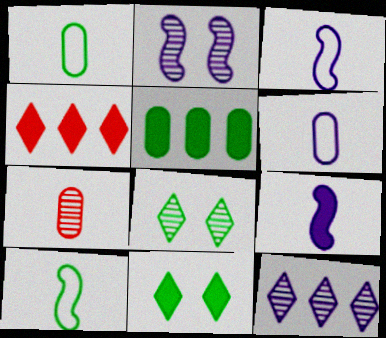[[1, 2, 4], 
[5, 8, 10]]